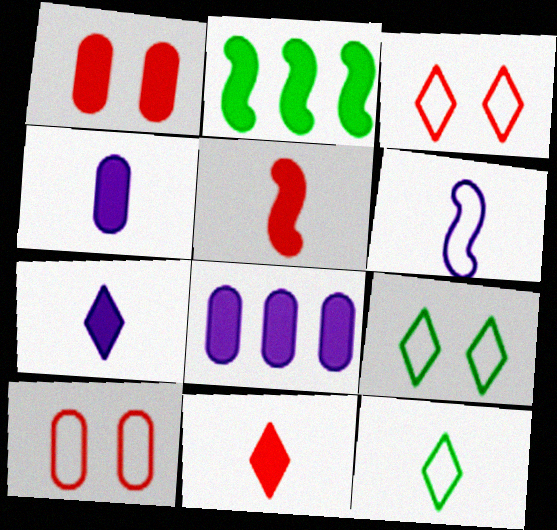[[1, 2, 7]]